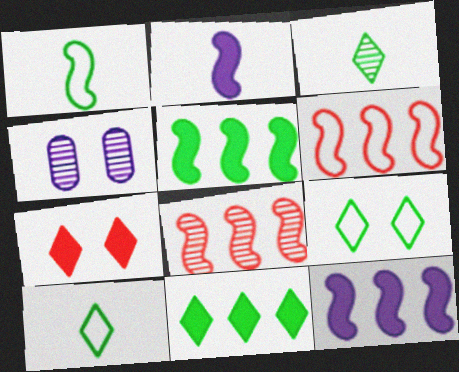[[3, 4, 8], 
[3, 9, 11]]